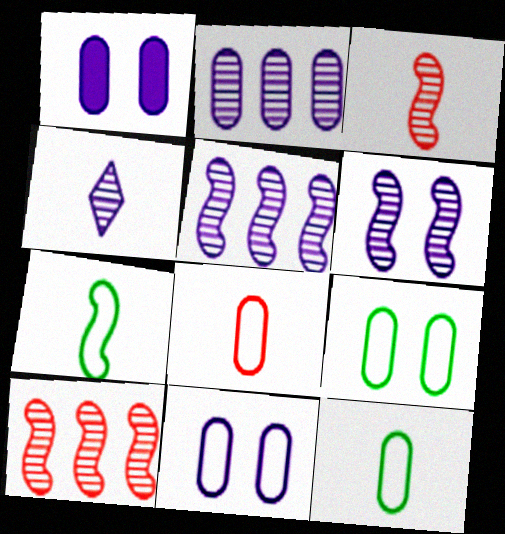[[2, 4, 6]]